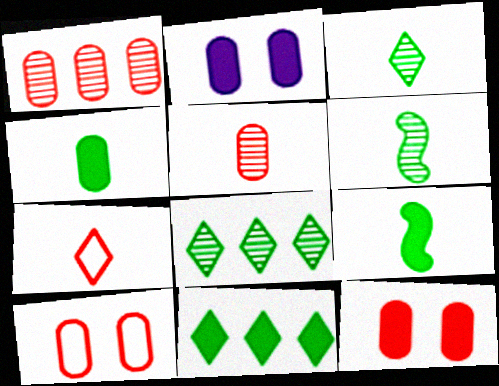[]